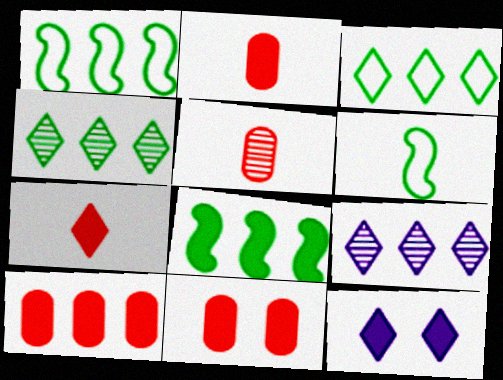[[1, 5, 12], 
[1, 9, 10], 
[2, 8, 12], 
[2, 10, 11], 
[6, 9, 11]]